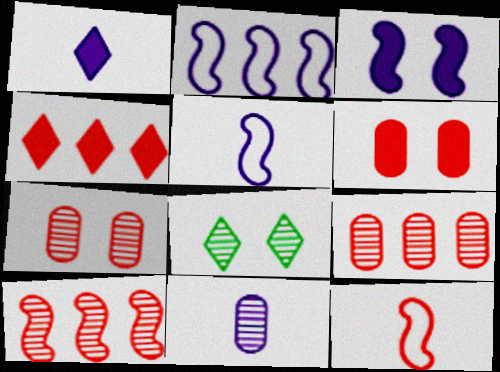[[1, 5, 11], 
[4, 7, 12], 
[8, 10, 11]]